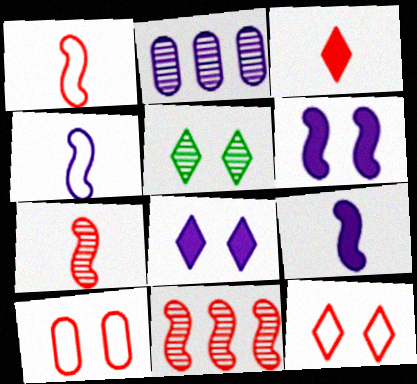[[2, 4, 8], 
[2, 5, 7], 
[3, 10, 11], 
[5, 6, 10], 
[5, 8, 12]]